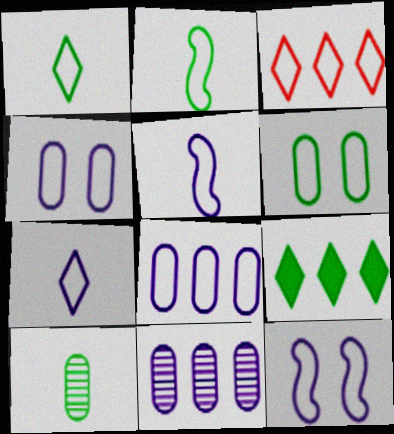[[2, 3, 4], 
[3, 5, 6], 
[7, 8, 12]]